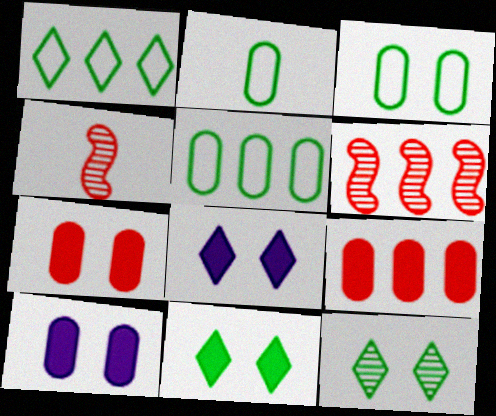[[1, 4, 10], 
[2, 3, 5], 
[2, 6, 8], 
[4, 5, 8]]